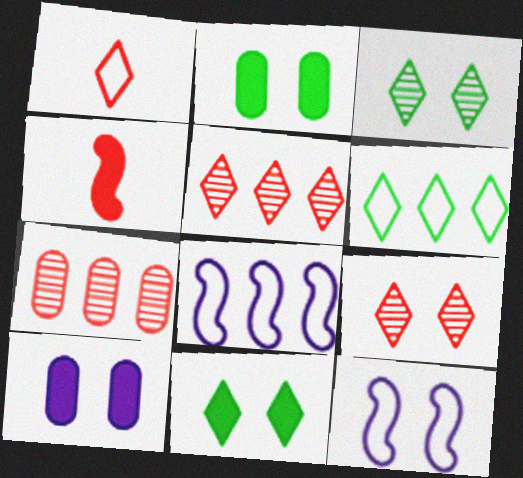[[2, 9, 12]]